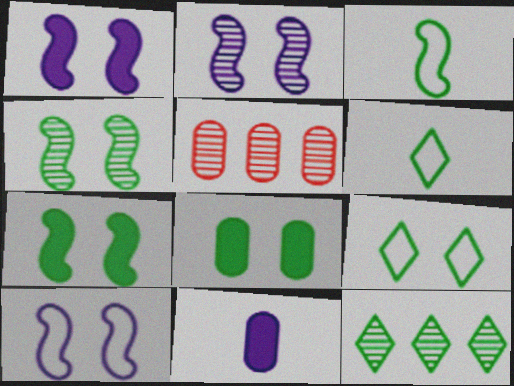[[1, 2, 10], 
[1, 5, 6], 
[3, 8, 12], 
[4, 8, 9]]